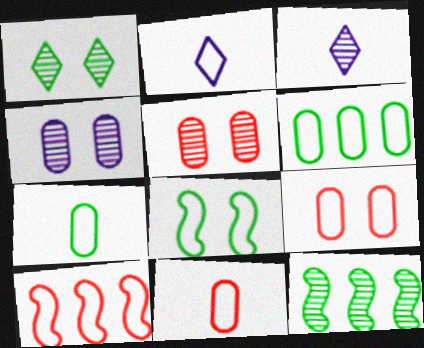[[3, 5, 12]]